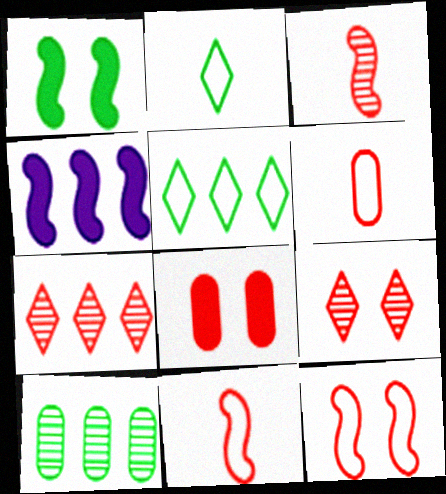[[1, 2, 10], 
[7, 8, 11], 
[8, 9, 12]]